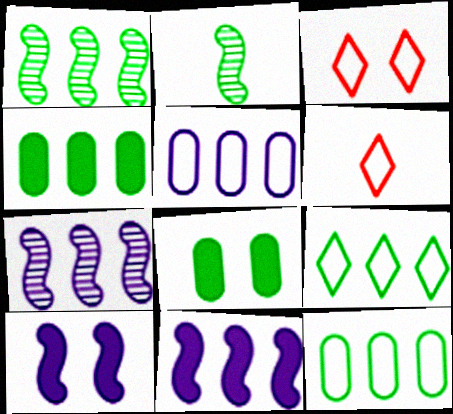[[1, 4, 9], 
[2, 8, 9], 
[6, 7, 8]]